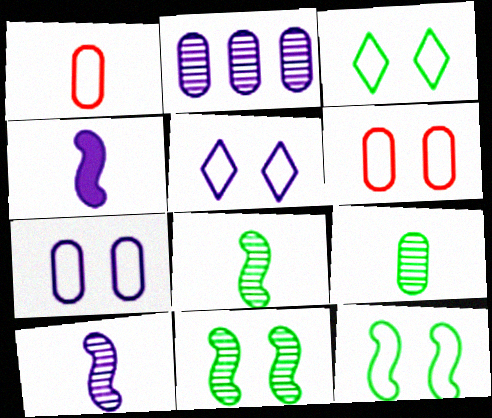[[2, 4, 5], 
[5, 6, 12]]